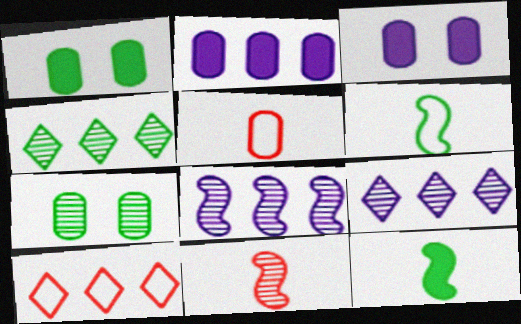[[1, 4, 6], 
[2, 5, 7], 
[7, 9, 11]]